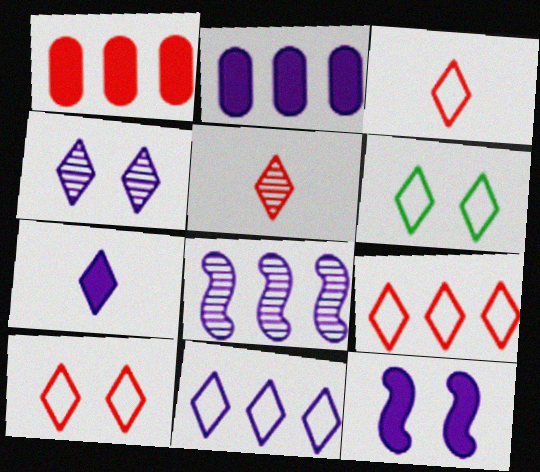[[2, 7, 12], 
[2, 8, 11], 
[3, 6, 11], 
[3, 9, 10], 
[4, 7, 11]]